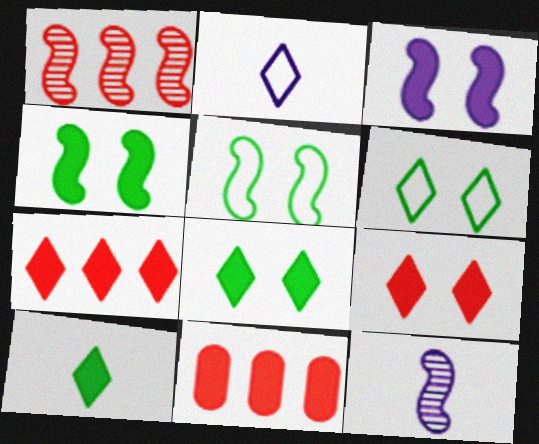[[3, 10, 11], 
[6, 11, 12]]